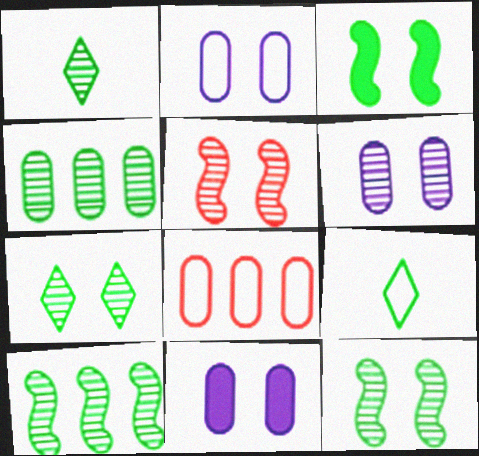[[1, 4, 12], 
[2, 6, 11], 
[3, 4, 9], 
[5, 6, 7]]